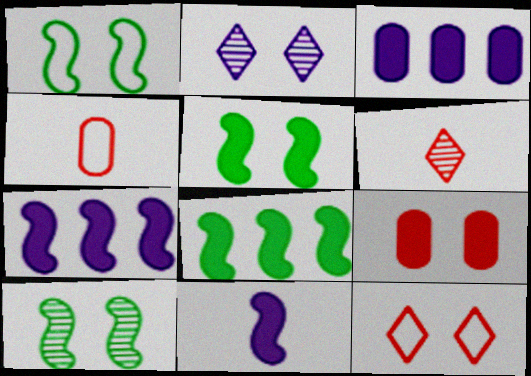[[1, 2, 9], 
[1, 3, 6], 
[1, 5, 10], 
[2, 4, 8]]